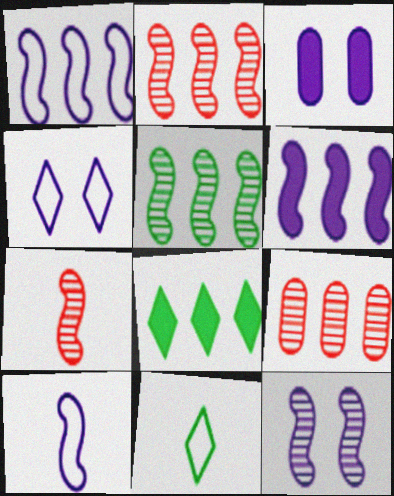[[1, 8, 9], 
[2, 3, 11], 
[3, 4, 12], 
[5, 7, 12], 
[6, 10, 12]]